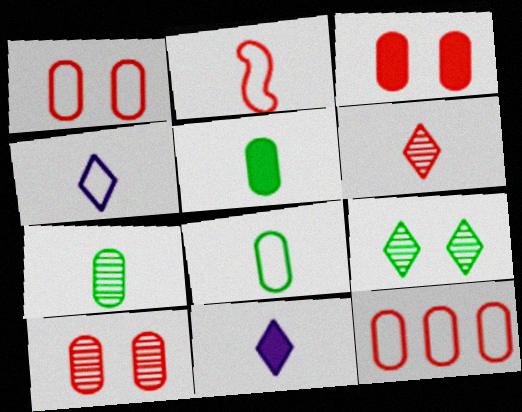[[1, 3, 10], 
[2, 4, 8], 
[2, 7, 11], 
[5, 7, 8]]